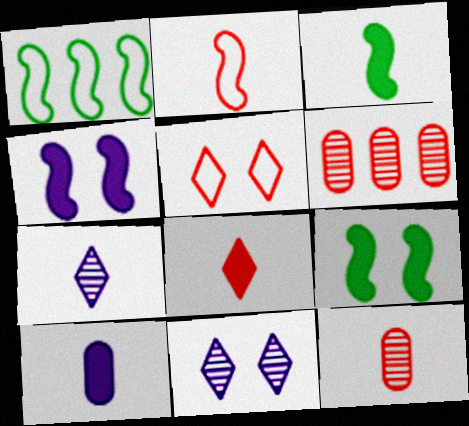[[2, 8, 12], 
[3, 8, 10]]